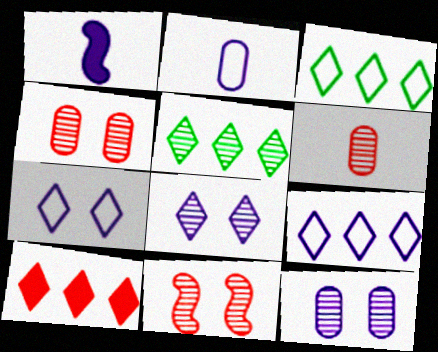[[1, 3, 4], 
[1, 9, 12], 
[5, 9, 10]]